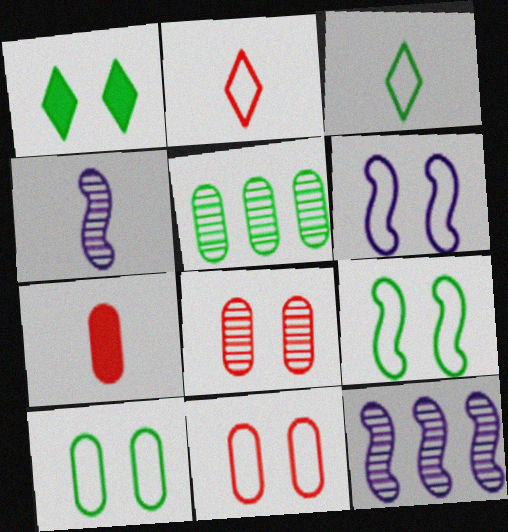[[1, 6, 8], 
[3, 4, 7]]